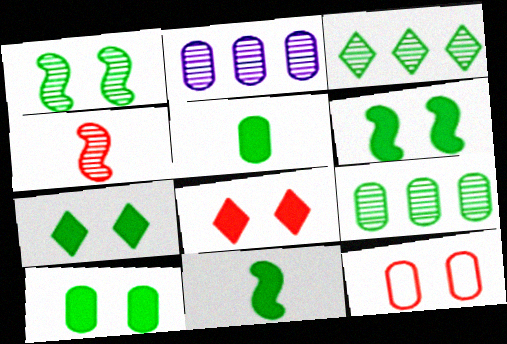[[2, 5, 12], 
[6, 7, 10]]